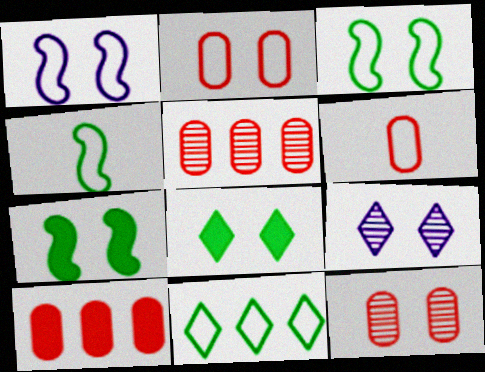[[1, 6, 11], 
[1, 8, 12], 
[2, 7, 9], 
[4, 9, 10], 
[6, 10, 12]]